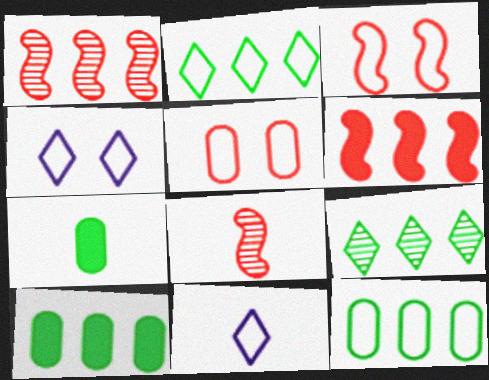[[1, 4, 7], 
[3, 6, 8], 
[3, 11, 12], 
[4, 8, 10], 
[7, 8, 11]]